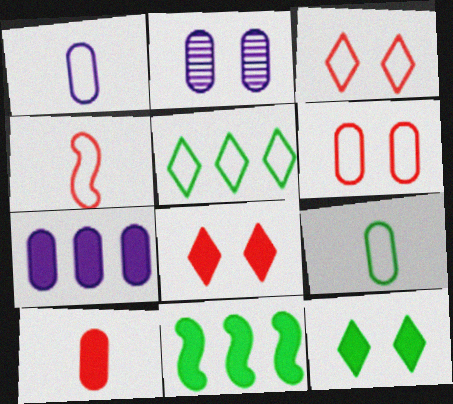[[1, 2, 7]]